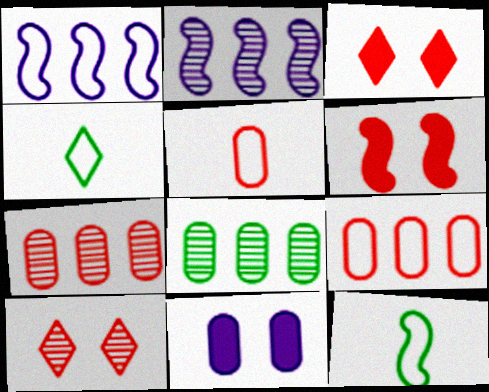[[2, 6, 12], 
[5, 8, 11]]